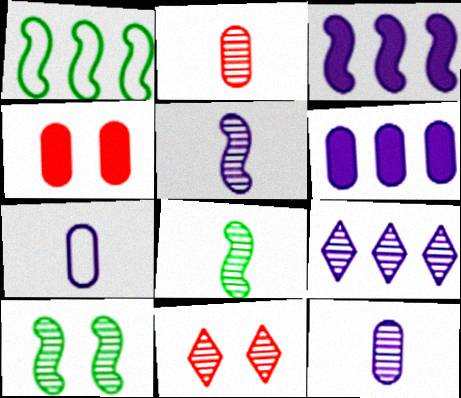[[2, 9, 10]]